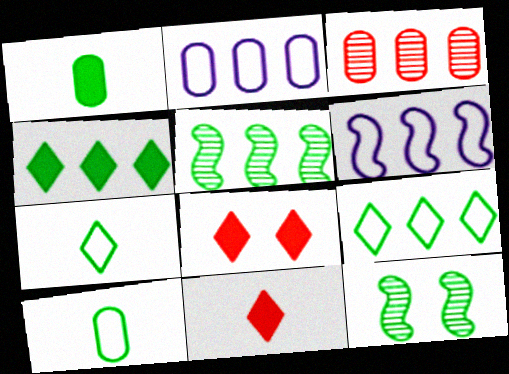[[1, 9, 12], 
[2, 11, 12], 
[3, 4, 6], 
[4, 10, 12]]